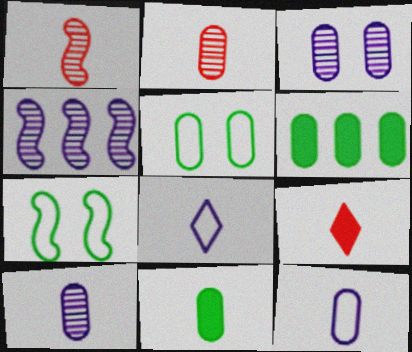[[1, 8, 11], 
[2, 11, 12], 
[4, 5, 9]]